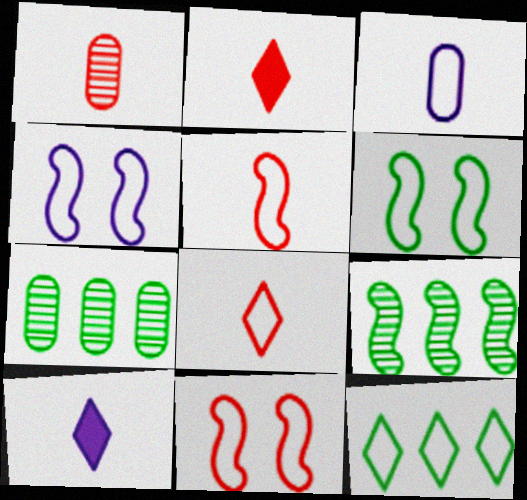[[1, 2, 5], 
[2, 4, 7], 
[3, 11, 12], 
[4, 6, 11], 
[7, 10, 11]]